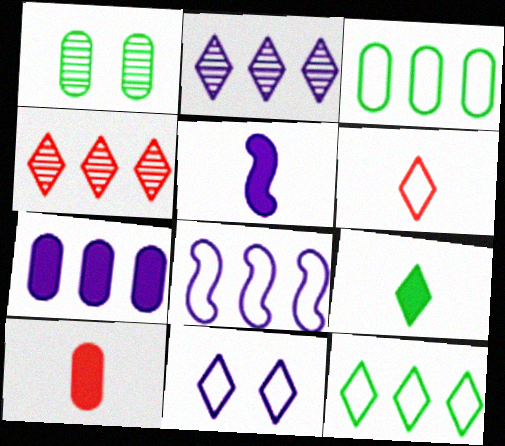[[2, 7, 8], 
[4, 9, 11], 
[5, 9, 10], 
[6, 11, 12]]